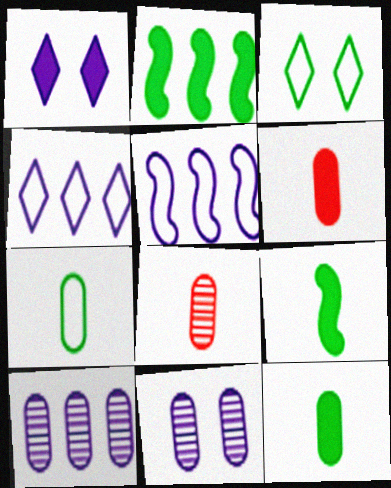[[1, 2, 6]]